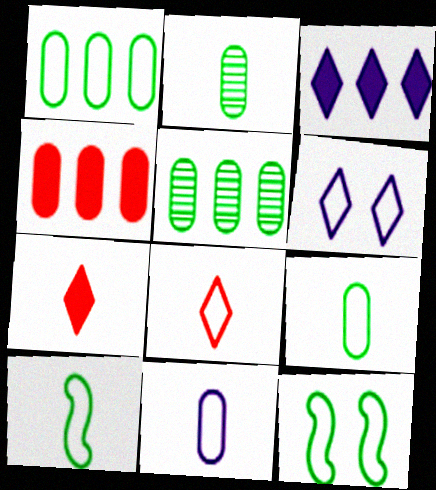[[8, 10, 11]]